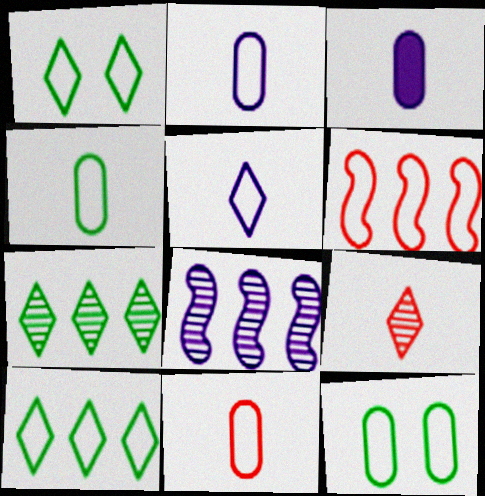[[1, 2, 6], 
[2, 4, 11], 
[5, 6, 12]]